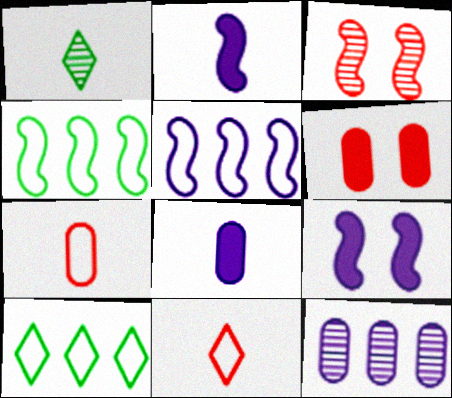[[1, 2, 7], 
[1, 3, 12], 
[1, 5, 6], 
[2, 3, 4], 
[3, 8, 10]]